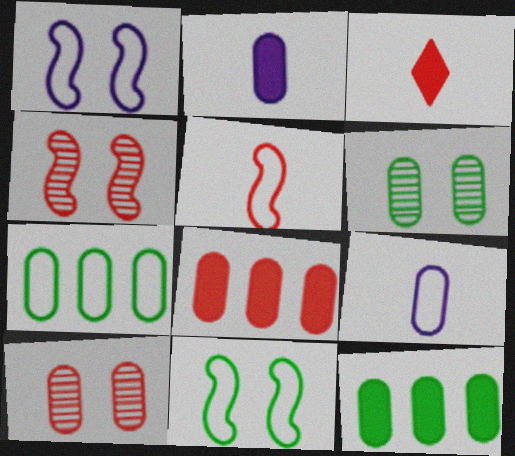[[2, 7, 10], 
[6, 8, 9], 
[9, 10, 12]]